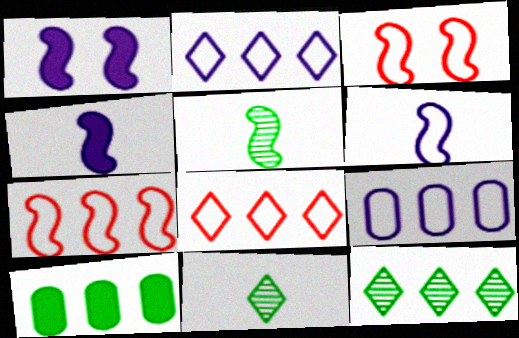[[1, 5, 7]]